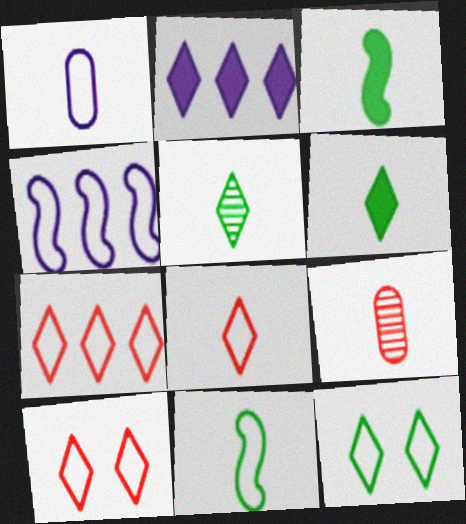[[1, 8, 11], 
[2, 5, 10], 
[7, 8, 10]]